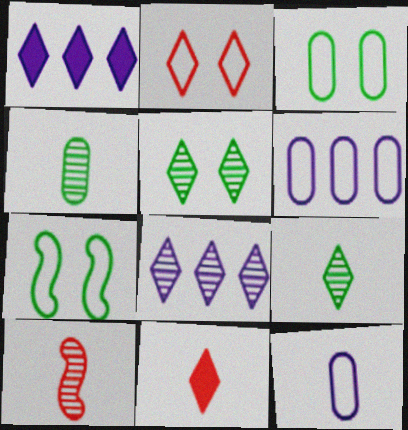[[1, 2, 9], 
[1, 3, 10]]